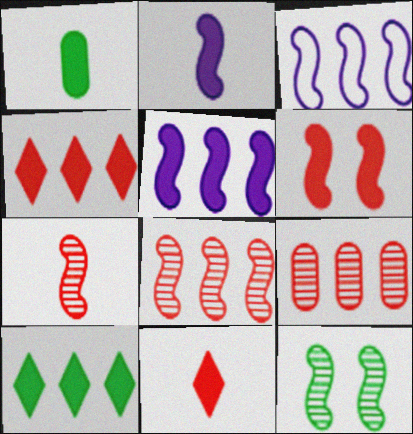[[1, 2, 11], 
[3, 9, 10]]